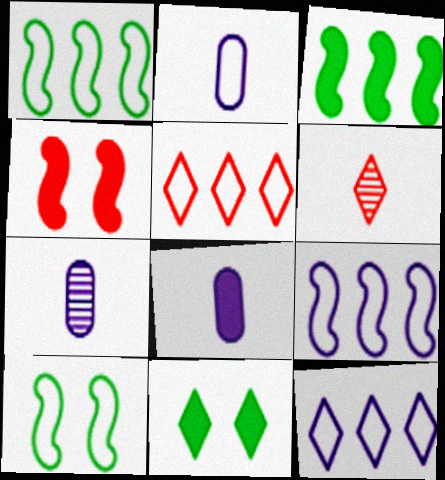[[2, 5, 10], 
[2, 7, 8], 
[6, 11, 12]]